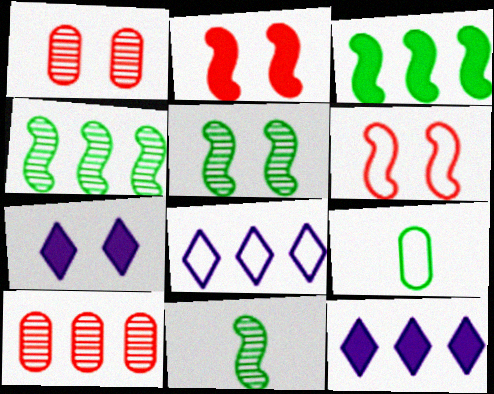[[3, 8, 10], 
[4, 5, 11], 
[6, 8, 9]]